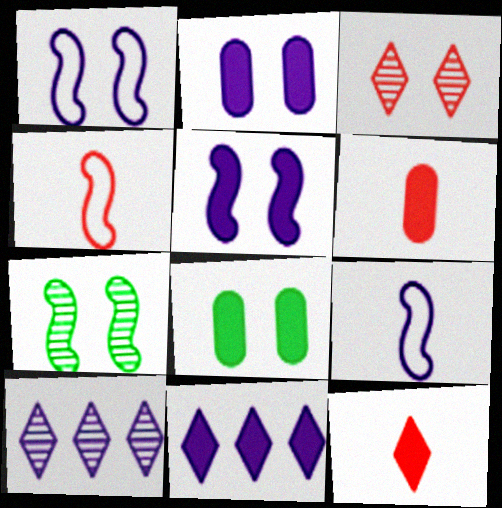[[1, 3, 8], 
[2, 9, 10], 
[4, 8, 10]]